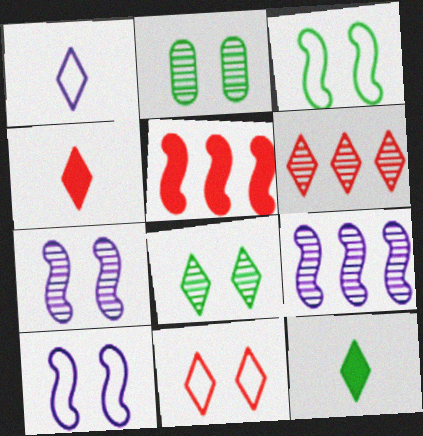[[1, 2, 5], 
[4, 6, 11]]